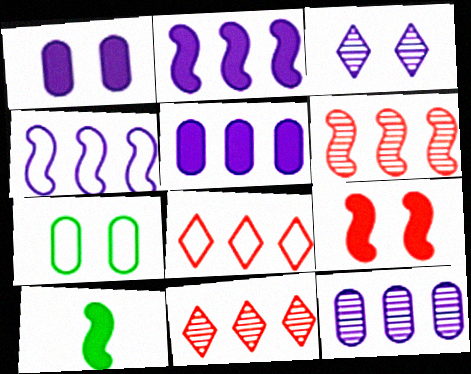[[2, 9, 10], 
[3, 7, 9]]